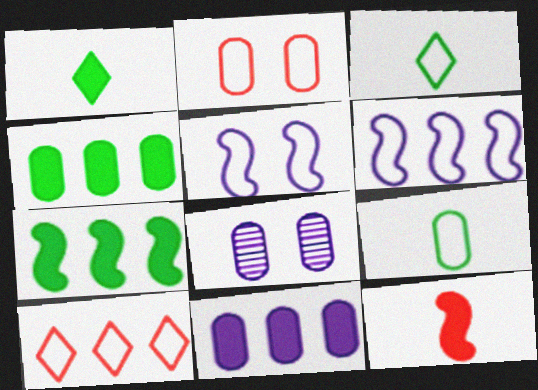[[2, 3, 6], 
[5, 9, 10]]